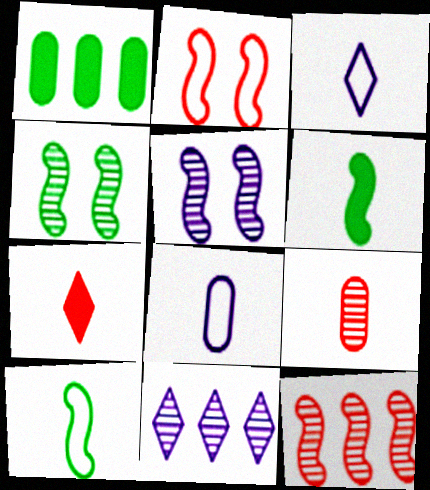[[3, 6, 9], 
[4, 9, 11]]